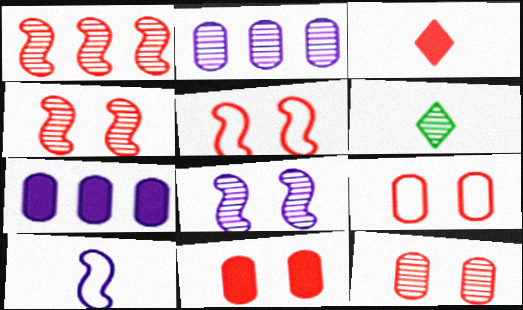[[1, 3, 9], 
[2, 4, 6], 
[5, 6, 7], 
[9, 11, 12]]